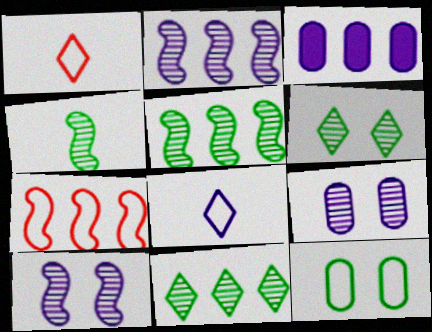[[3, 7, 11], 
[3, 8, 10], 
[7, 8, 12]]